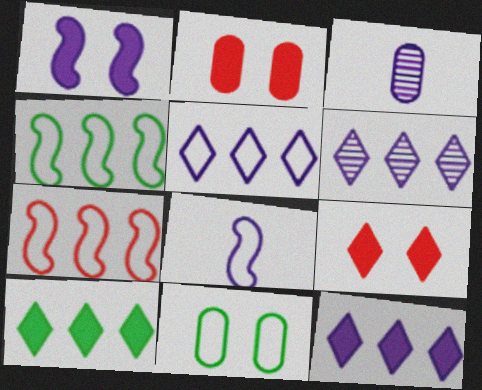[[1, 3, 5], 
[3, 4, 9], 
[5, 6, 12]]